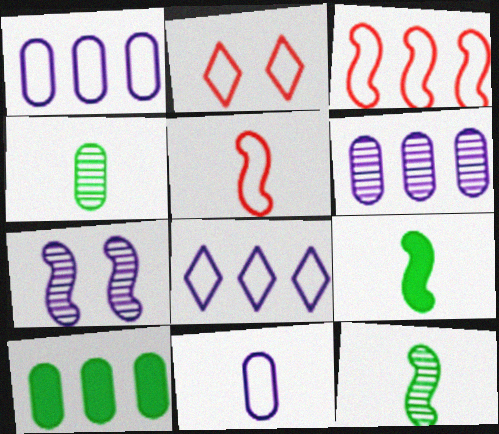[[2, 6, 9], 
[3, 7, 9]]